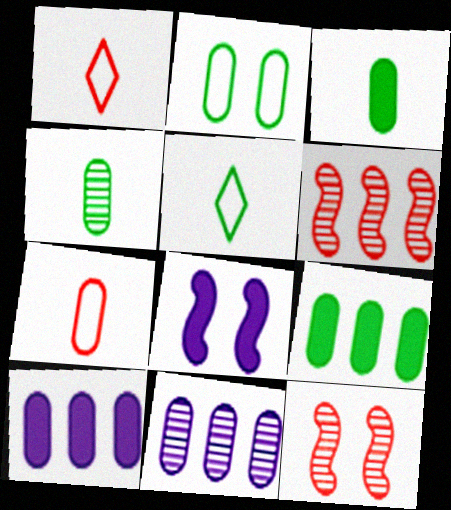[[2, 4, 9], 
[5, 10, 12]]